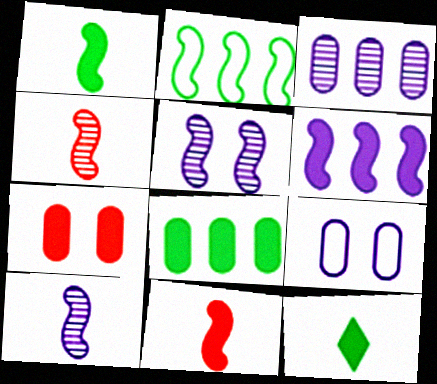[[2, 5, 11], 
[6, 7, 12]]